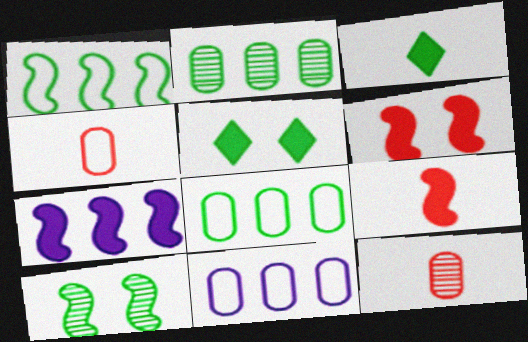[[3, 8, 10]]